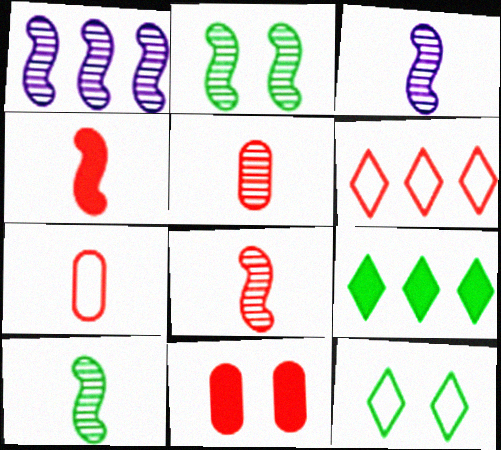[[1, 2, 8], 
[3, 8, 10], 
[6, 8, 11]]